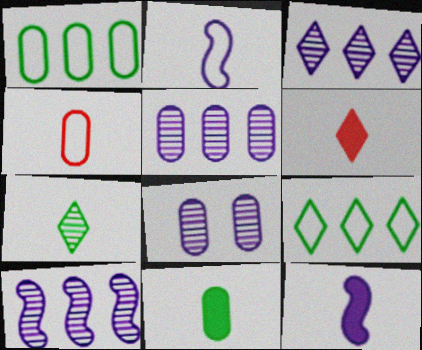[[3, 5, 10], 
[4, 7, 12], 
[6, 11, 12]]